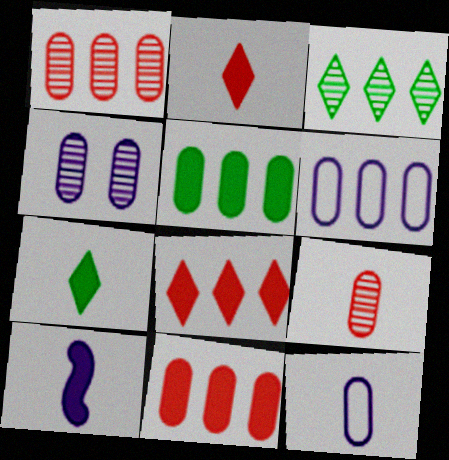[[1, 5, 6]]